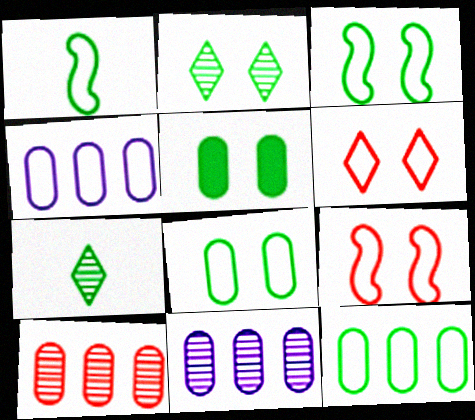[[1, 4, 6], 
[2, 3, 5]]